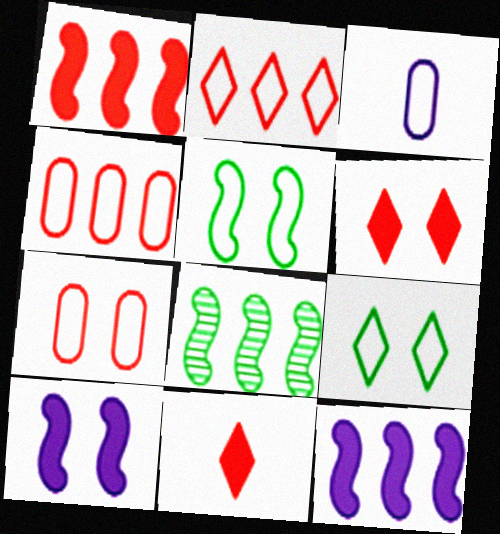[[2, 3, 5], 
[3, 6, 8]]